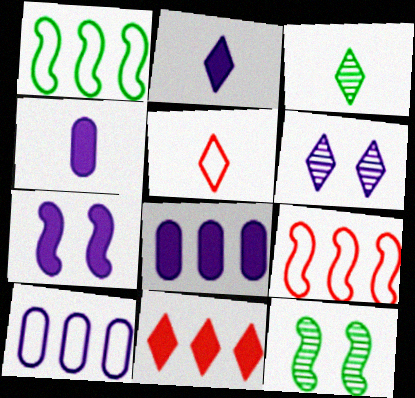[[2, 3, 5], 
[2, 7, 8], 
[5, 8, 12]]